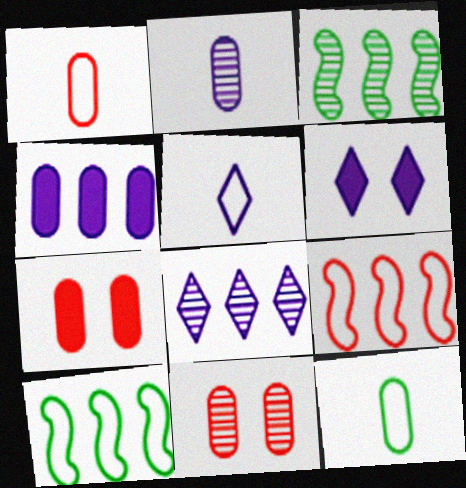[[1, 3, 6], 
[3, 5, 7], 
[4, 11, 12], 
[5, 6, 8]]